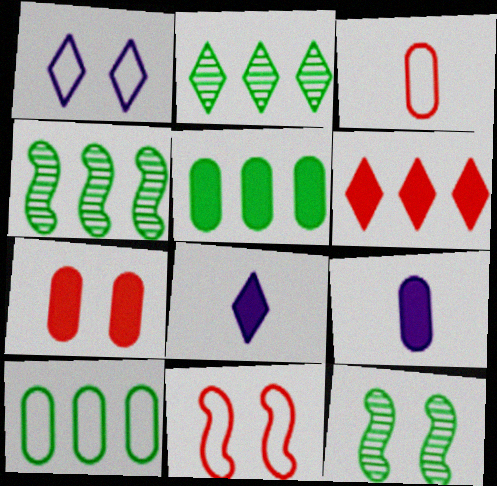[[1, 7, 12], 
[2, 9, 11], 
[5, 7, 9]]